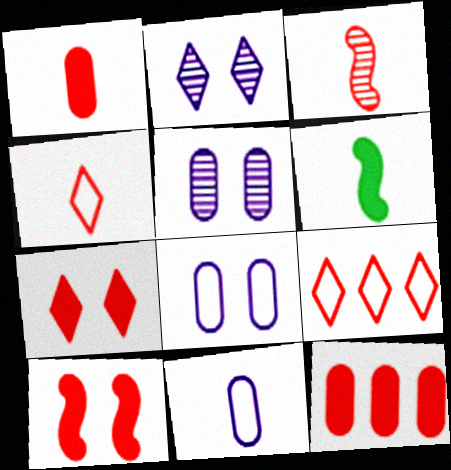[[1, 3, 4], 
[5, 6, 9]]